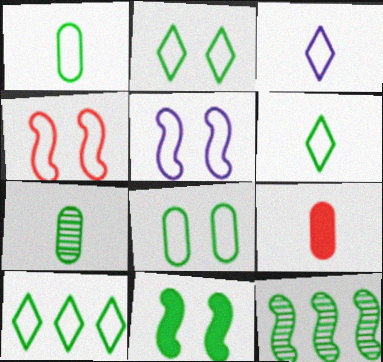[[2, 6, 10], 
[7, 10, 11]]